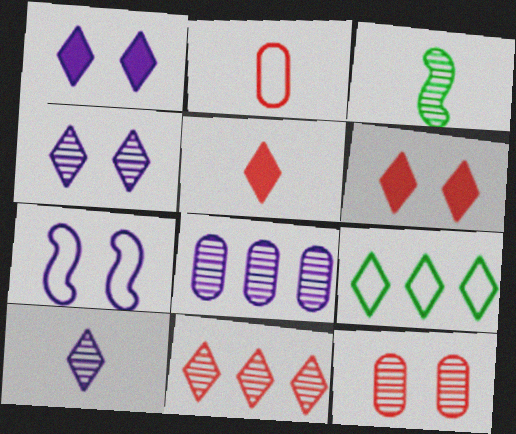[[2, 7, 9], 
[4, 5, 9], 
[6, 9, 10]]